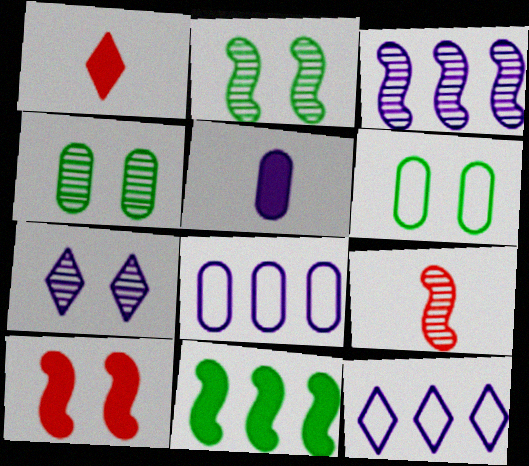[[1, 2, 8], 
[1, 3, 6], 
[2, 3, 9], 
[6, 7, 10]]